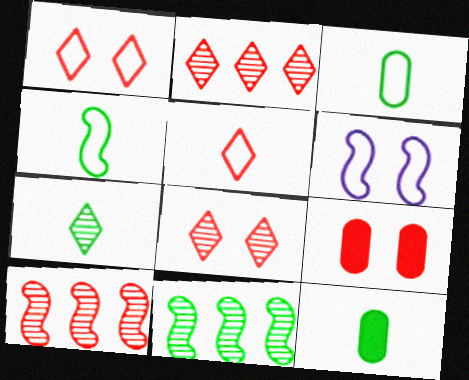[[2, 6, 12], 
[4, 7, 12], 
[5, 9, 10]]